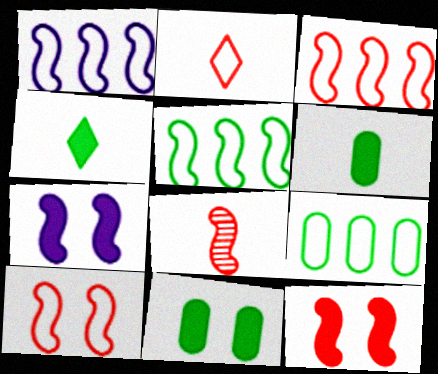[[1, 3, 5], 
[3, 8, 12], 
[5, 7, 8]]